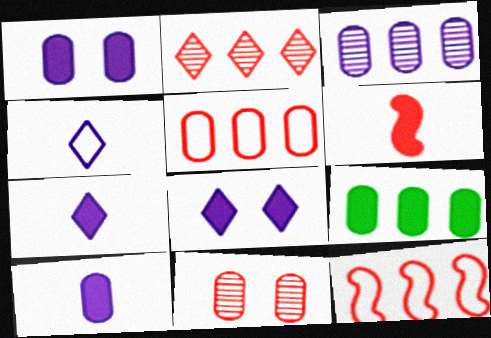[[3, 5, 9], 
[6, 8, 9]]